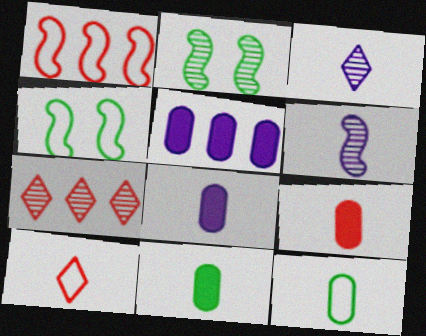[[2, 5, 10], 
[4, 7, 8], 
[6, 10, 11], 
[8, 9, 11]]